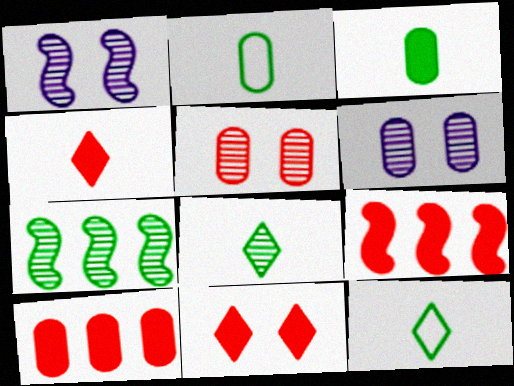[[1, 10, 12], 
[2, 6, 10], 
[6, 9, 12]]